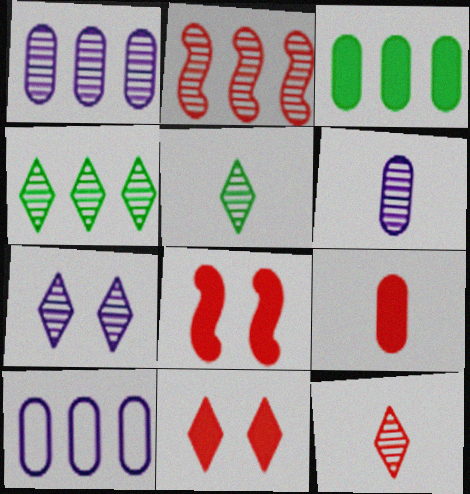[[1, 2, 4], 
[4, 7, 12], 
[5, 8, 10]]